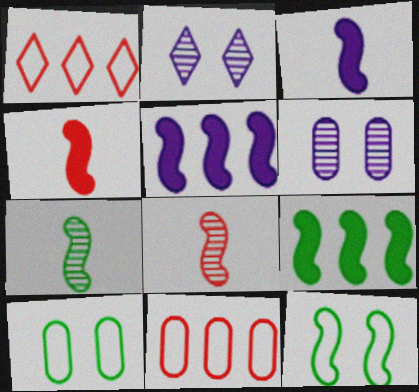[[5, 8, 12], 
[7, 9, 12]]